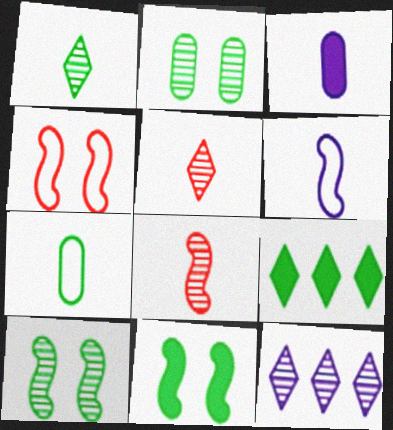[[2, 8, 12], 
[7, 9, 10]]